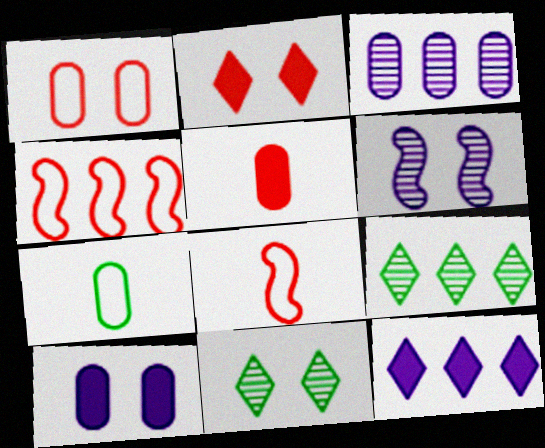[[8, 9, 10]]